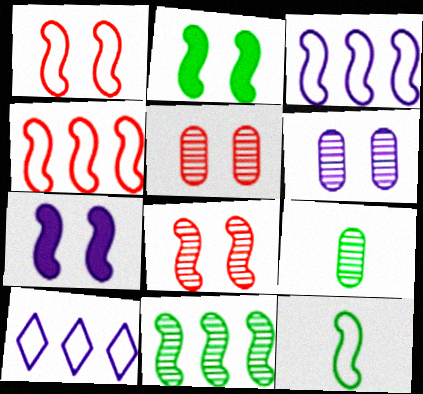[[1, 3, 12], 
[2, 11, 12]]